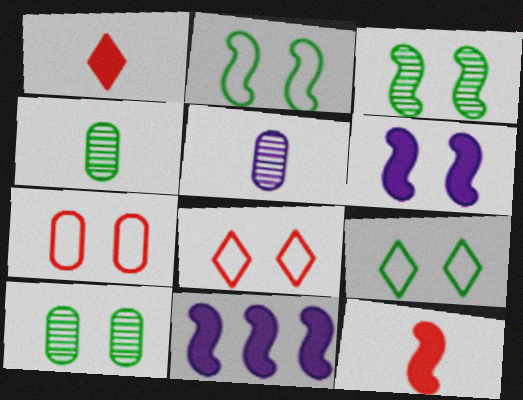[[4, 8, 11], 
[6, 8, 10]]